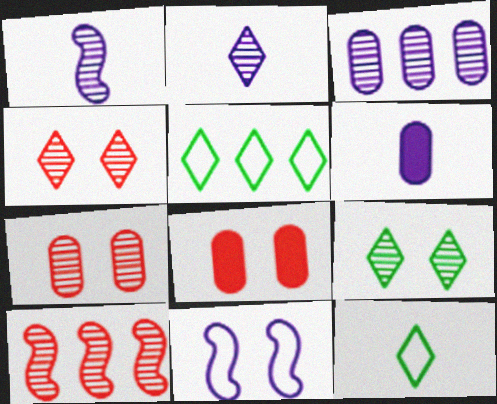[[1, 5, 8], 
[8, 9, 11]]